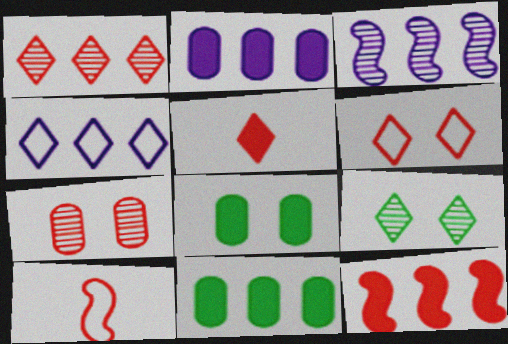[[1, 5, 6], 
[2, 3, 4], 
[2, 9, 10], 
[4, 5, 9]]